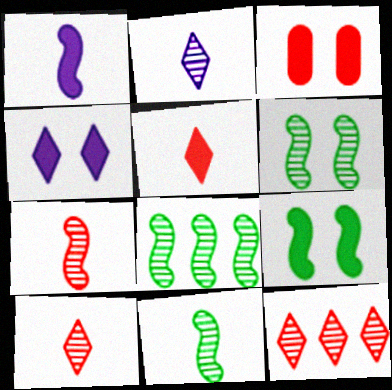[[3, 4, 9], 
[6, 8, 11]]